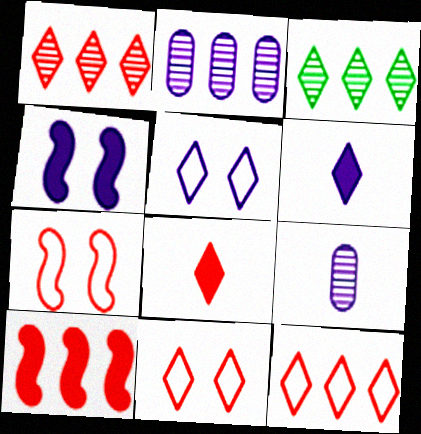[[1, 8, 11], 
[3, 5, 8], 
[3, 6, 11]]